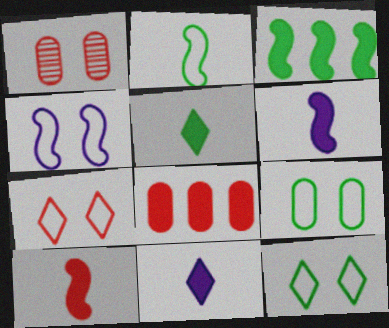[[4, 7, 9]]